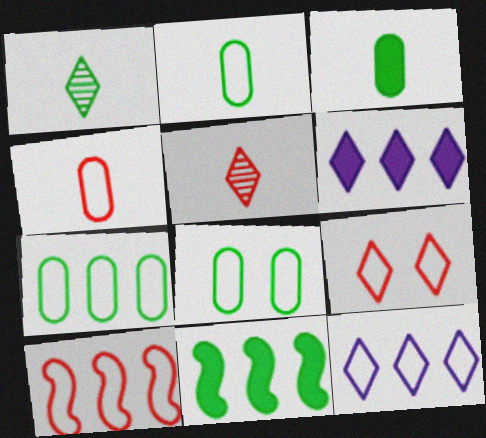[[1, 6, 9], 
[1, 8, 11], 
[2, 7, 8], 
[4, 9, 10], 
[7, 10, 12]]